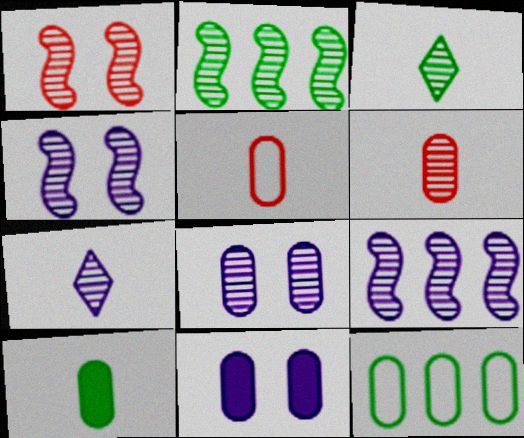[[6, 11, 12], 
[7, 8, 9]]